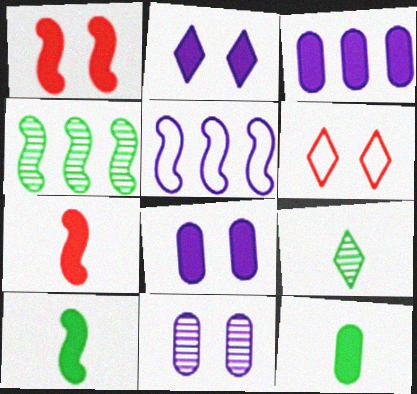[]